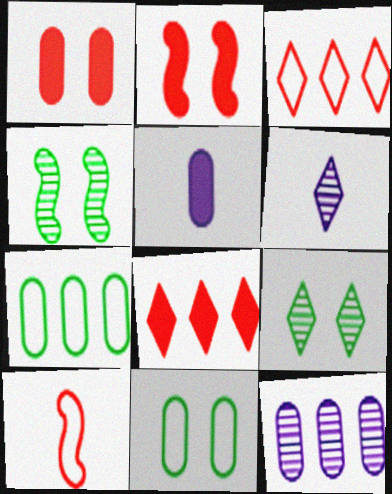[[2, 6, 7], 
[3, 4, 5]]